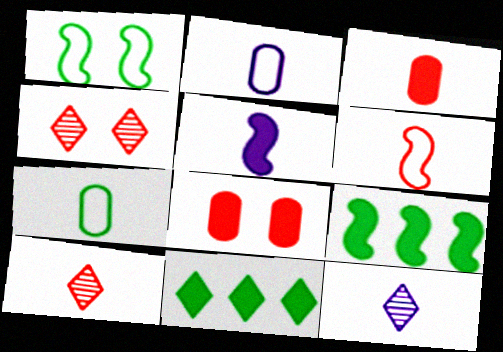[[2, 4, 9], 
[2, 5, 12], 
[3, 6, 10], 
[5, 7, 10], 
[5, 8, 11]]